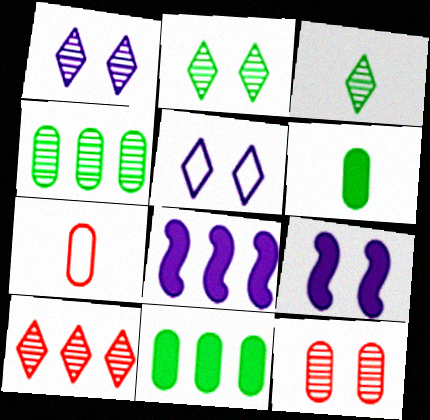[[1, 3, 10], 
[2, 7, 8]]